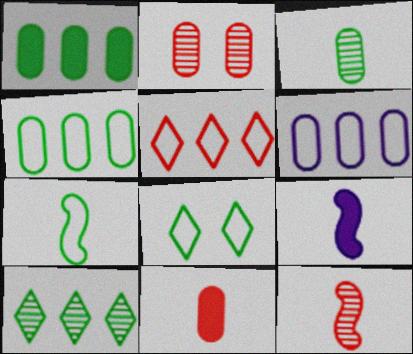[[4, 7, 8], 
[7, 9, 12]]